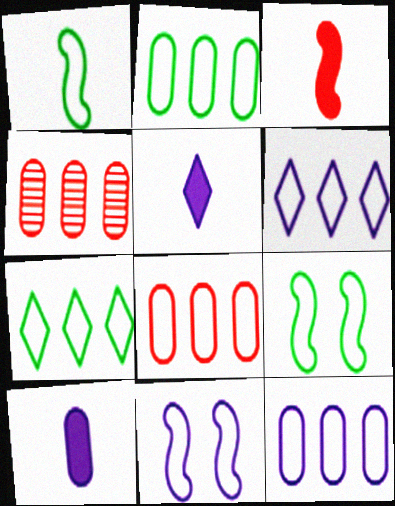[[2, 8, 12], 
[4, 5, 9]]